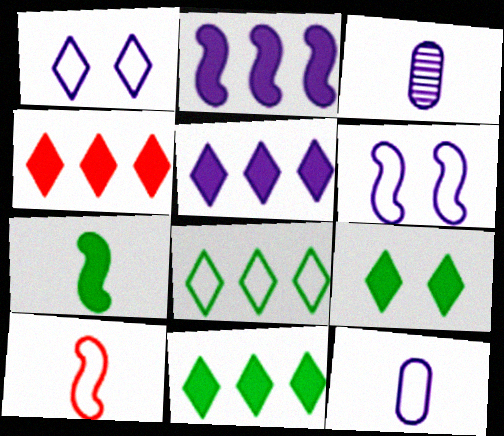[[1, 2, 3], 
[3, 5, 6], 
[4, 5, 11]]